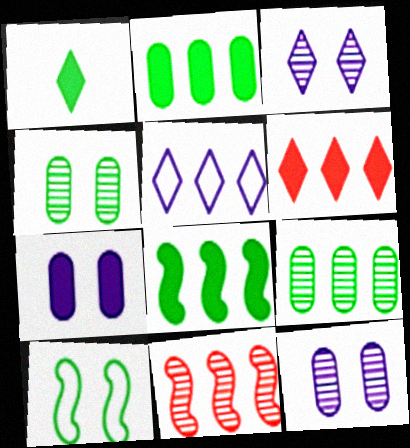[[1, 9, 10], 
[2, 5, 11]]